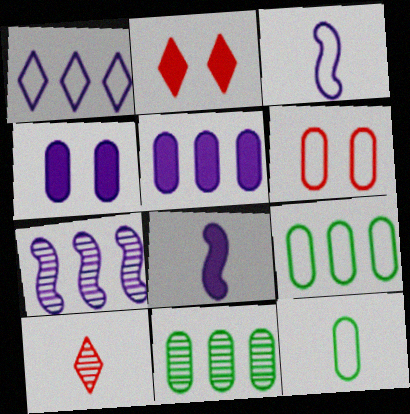[[1, 5, 7], 
[2, 3, 11], 
[2, 7, 12], 
[8, 10, 12]]